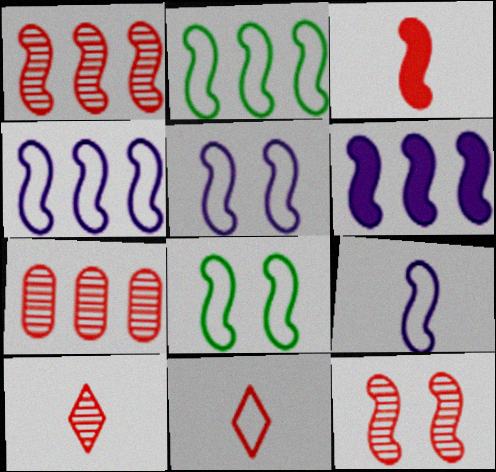[[1, 2, 6], 
[4, 5, 9], 
[7, 10, 12]]